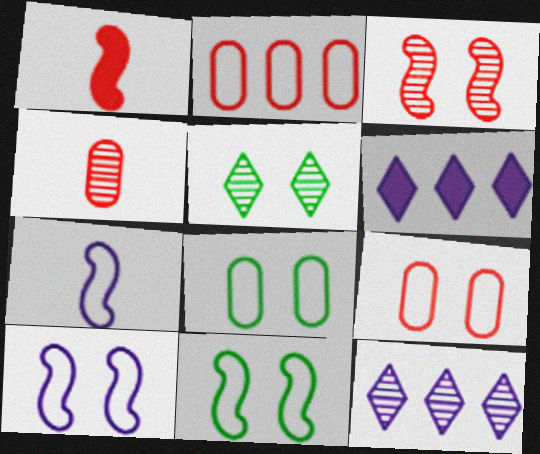[[1, 8, 12], 
[4, 6, 11]]